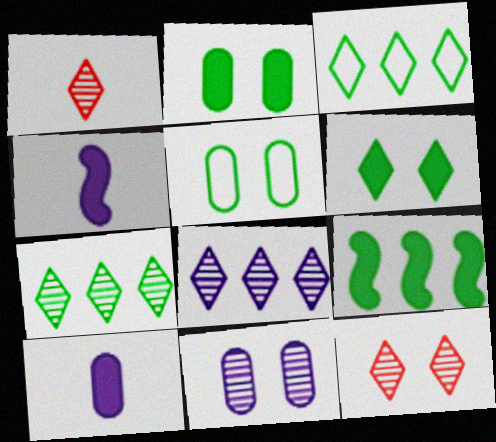[]